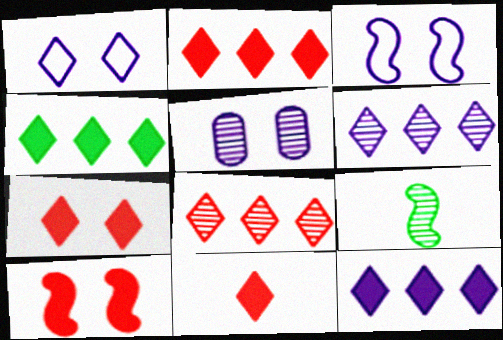[[2, 4, 12], 
[2, 7, 11], 
[5, 8, 9]]